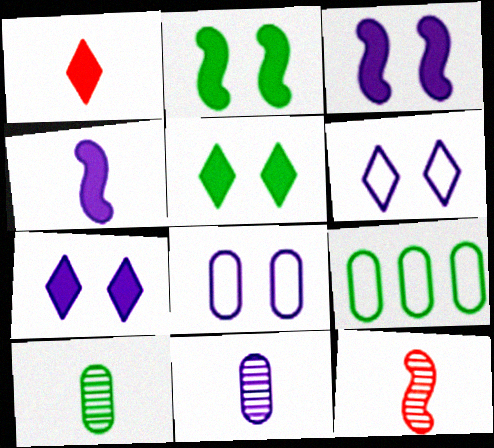[[7, 9, 12]]